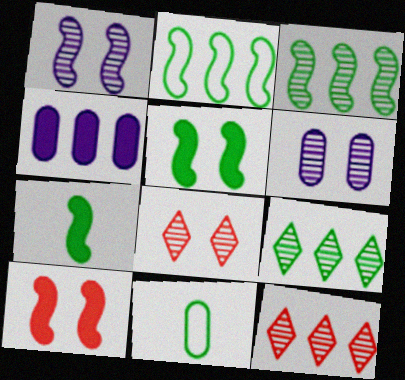[[2, 4, 12], 
[5, 9, 11]]